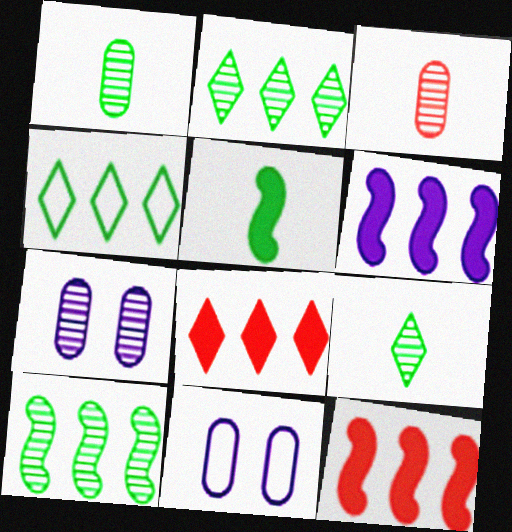[[9, 11, 12]]